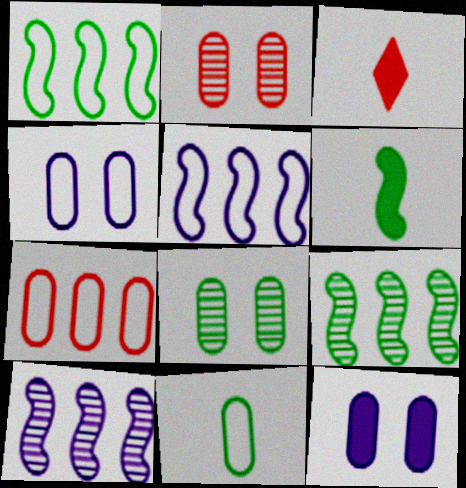[[3, 4, 9], 
[3, 5, 8], 
[4, 7, 11]]